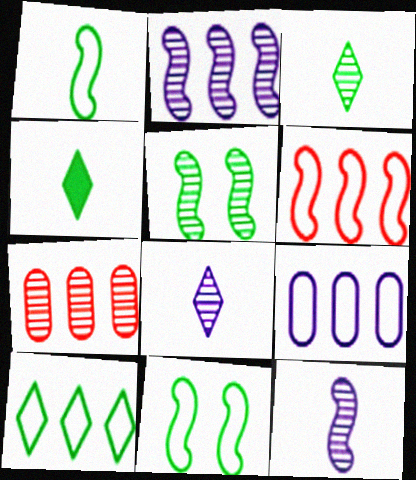[[5, 7, 8], 
[6, 9, 10]]